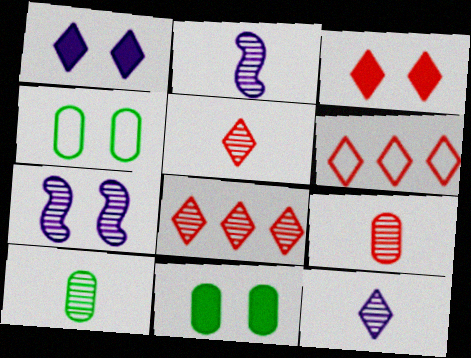[[2, 5, 10], 
[2, 6, 11], 
[3, 4, 7], 
[3, 5, 6], 
[7, 8, 10]]